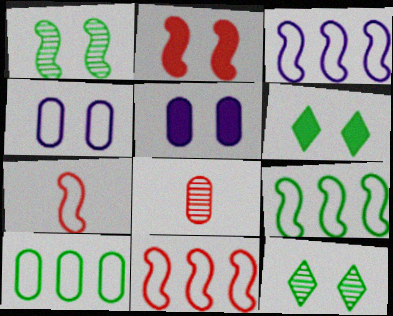[[2, 4, 12], 
[2, 5, 6], 
[3, 6, 8], 
[3, 9, 11], 
[5, 8, 10]]